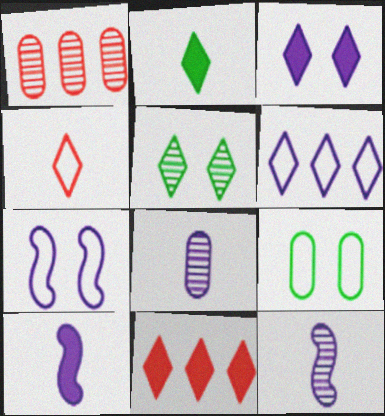[[1, 2, 7], 
[1, 5, 12], 
[2, 3, 11], 
[9, 11, 12]]